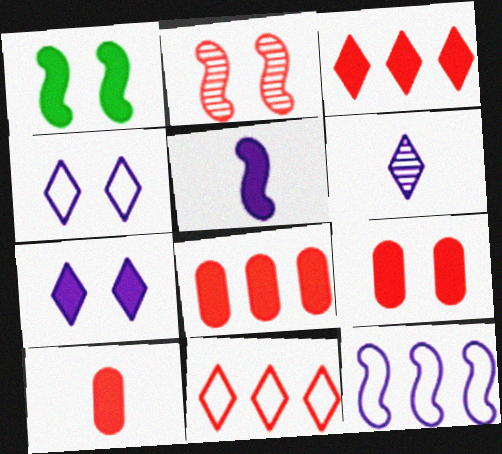[[1, 7, 9], 
[2, 10, 11], 
[8, 9, 10]]